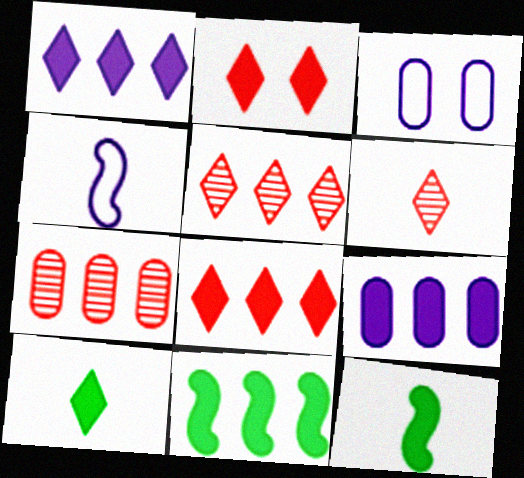[[1, 2, 10], 
[2, 9, 12], 
[3, 5, 12], 
[3, 6, 11], 
[8, 9, 11]]